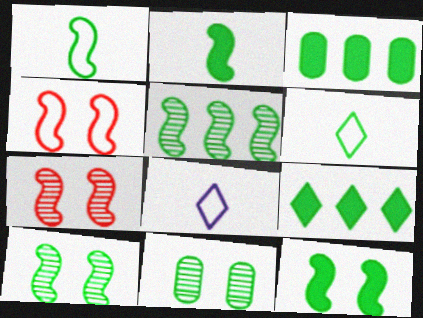[[1, 5, 12], 
[1, 9, 11], 
[3, 6, 10], 
[3, 7, 8]]